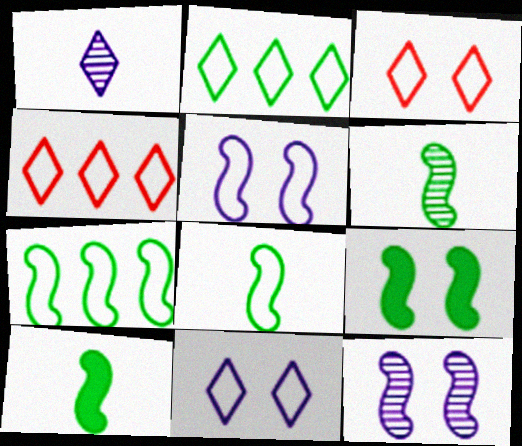[[6, 7, 9], 
[6, 8, 10]]